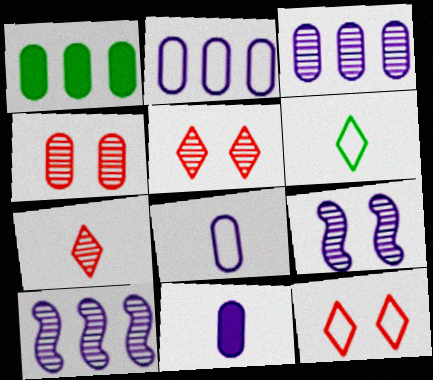[[1, 4, 8]]